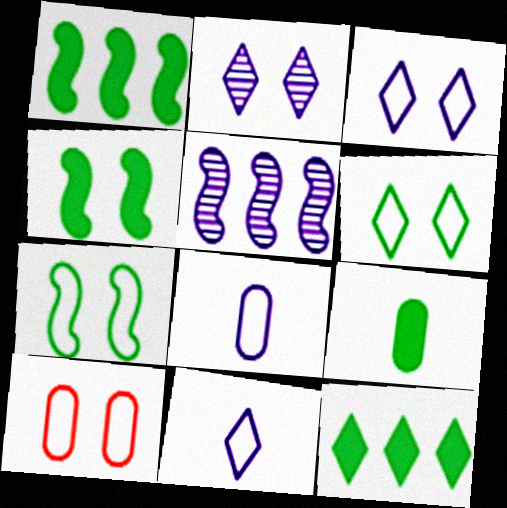[[2, 4, 10], 
[3, 7, 10], 
[4, 9, 12]]